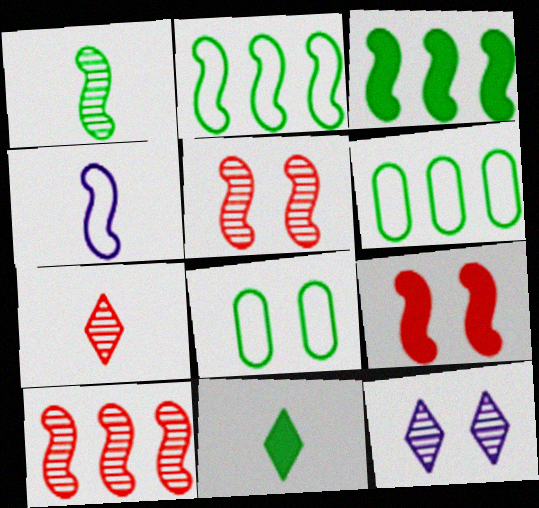[[3, 4, 5], 
[8, 9, 12]]